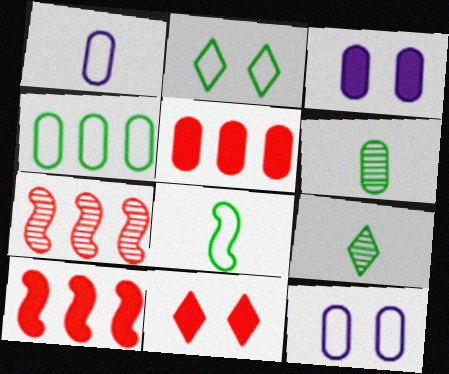[[2, 4, 8], 
[5, 6, 12], 
[9, 10, 12]]